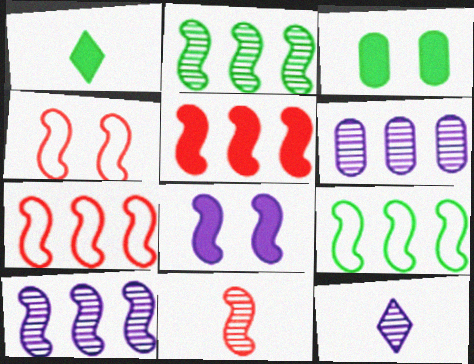[[1, 4, 6], 
[3, 7, 12], 
[4, 5, 11], 
[5, 9, 10], 
[8, 9, 11]]